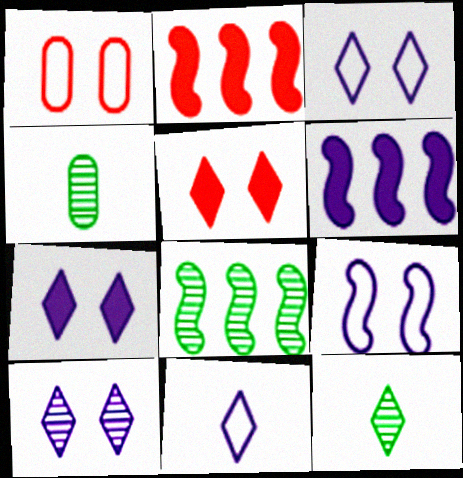[[1, 6, 12], 
[2, 3, 4], 
[3, 7, 10]]